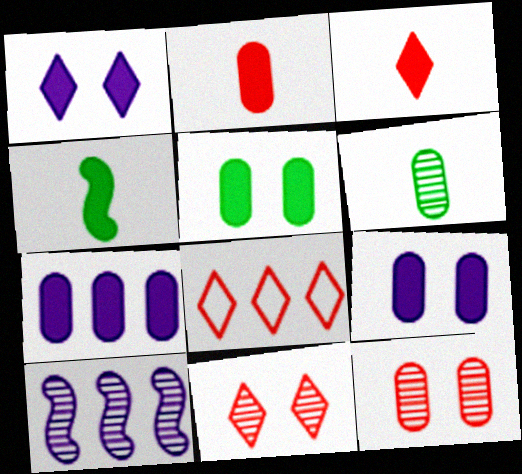[[2, 5, 7], 
[3, 8, 11], 
[6, 10, 11]]